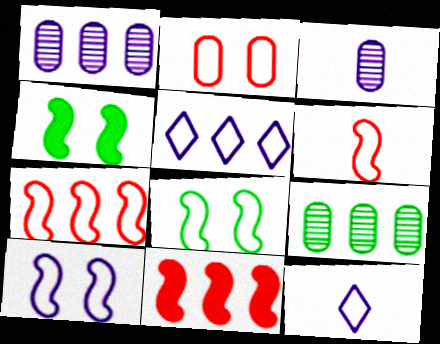[[5, 9, 11]]